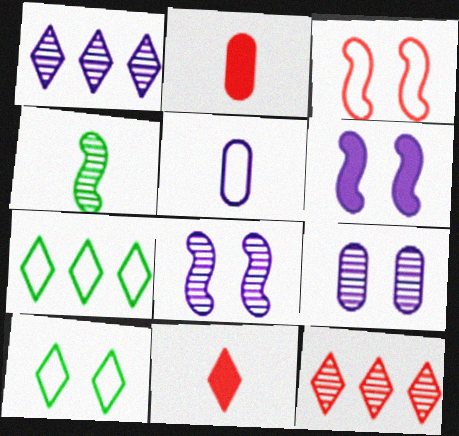[[1, 5, 6], 
[1, 10, 11], 
[2, 3, 12], 
[2, 7, 8], 
[3, 5, 7], 
[4, 5, 11], 
[4, 9, 12]]